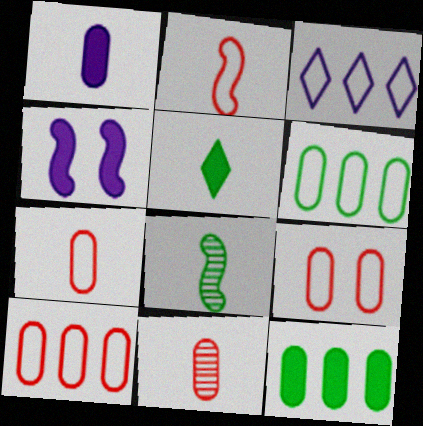[[7, 9, 10]]